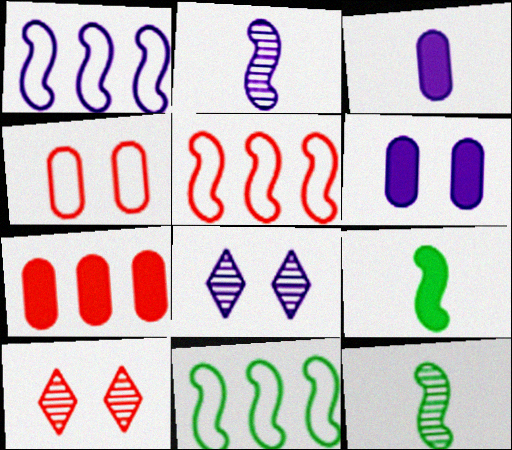[[1, 3, 8], 
[1, 5, 11], 
[3, 10, 11]]